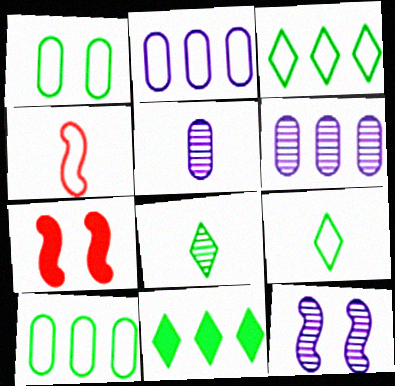[[2, 7, 8], 
[3, 5, 7], 
[6, 7, 9]]